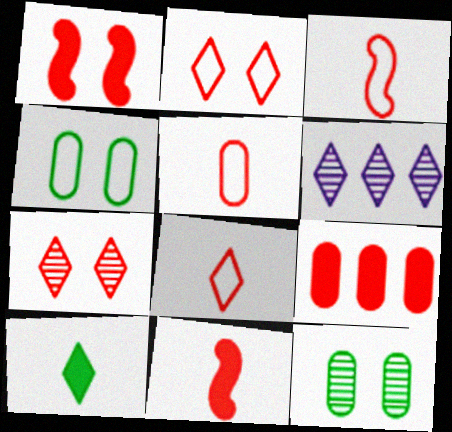[[2, 6, 10], 
[3, 5, 8], 
[3, 7, 9], 
[4, 6, 11]]